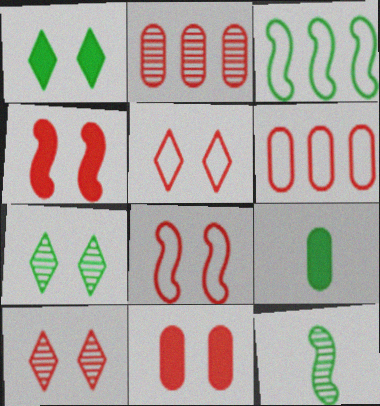[[3, 7, 9], 
[8, 10, 11]]